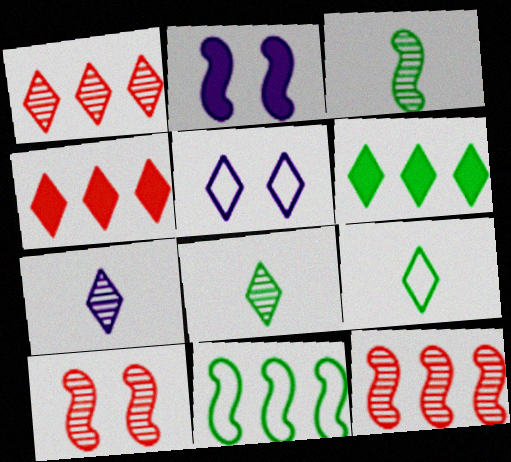[[4, 5, 8]]